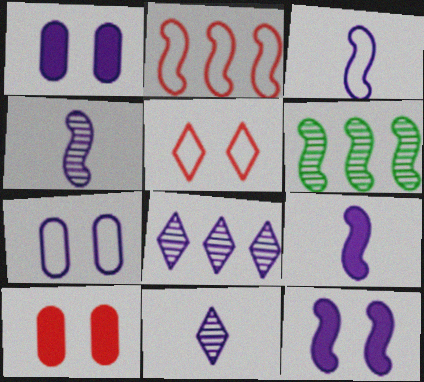[[1, 3, 8], 
[3, 4, 9], 
[7, 8, 9]]